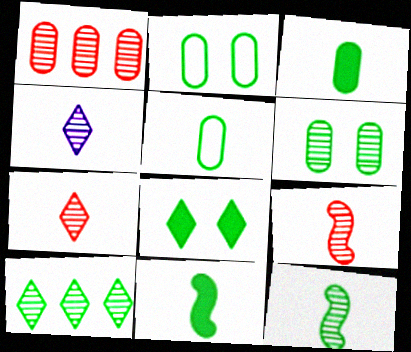[[2, 10, 11], 
[6, 10, 12]]